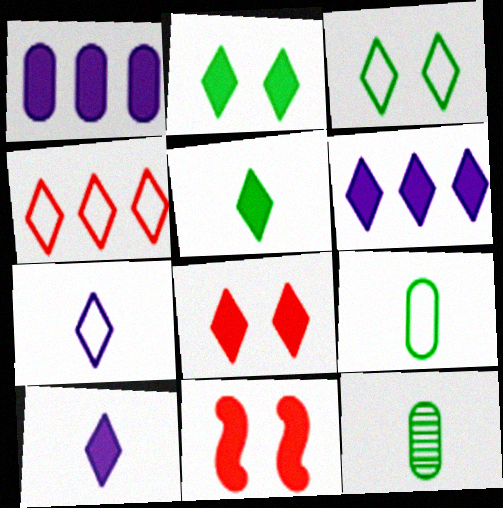[[1, 5, 11], 
[3, 4, 7], 
[5, 6, 8]]